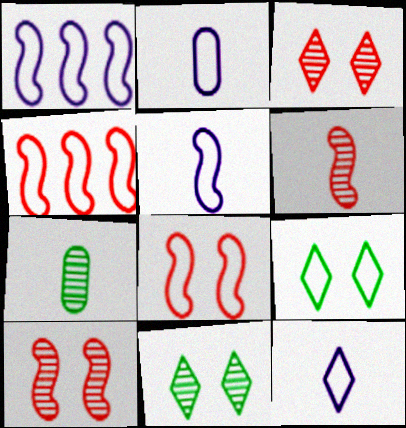[[2, 4, 9], 
[2, 5, 12]]